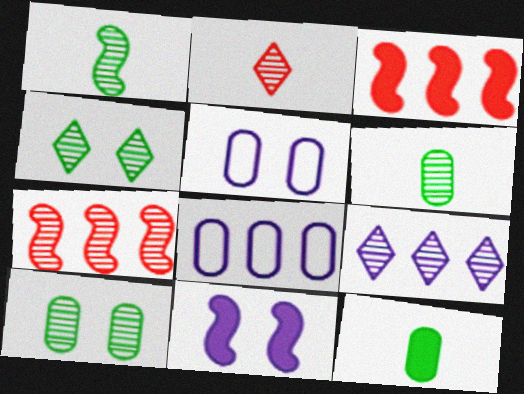[[2, 4, 9]]